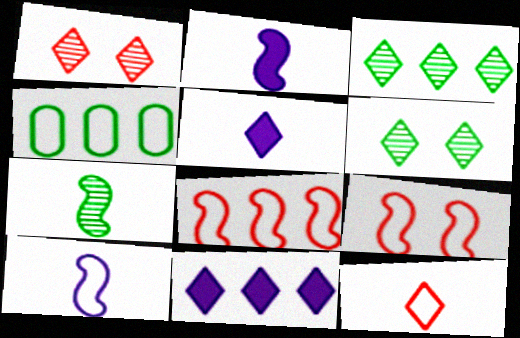[[1, 2, 4], 
[6, 11, 12]]